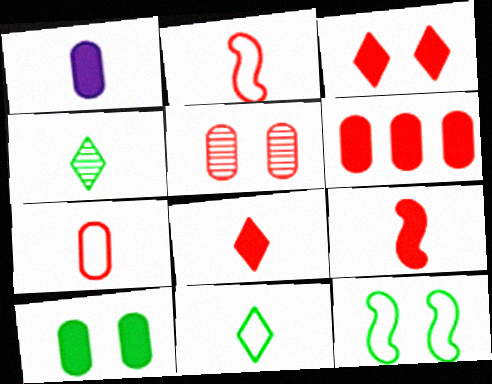[[1, 2, 4], 
[1, 6, 10], 
[3, 6, 9], 
[5, 6, 7]]